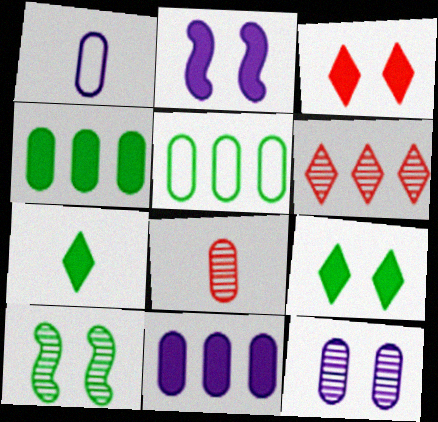[[1, 11, 12], 
[5, 7, 10]]